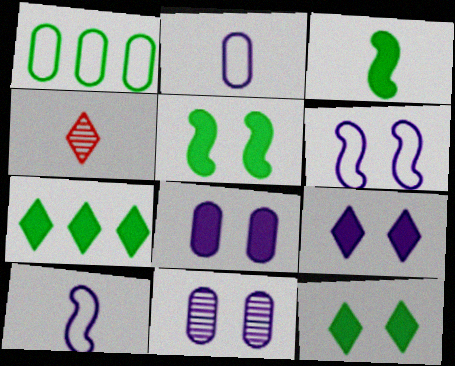[[2, 3, 4], 
[6, 9, 11]]